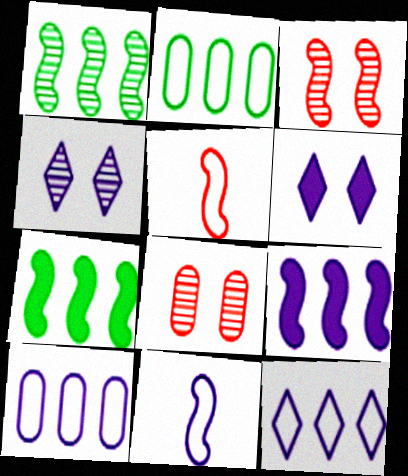[[3, 7, 11]]